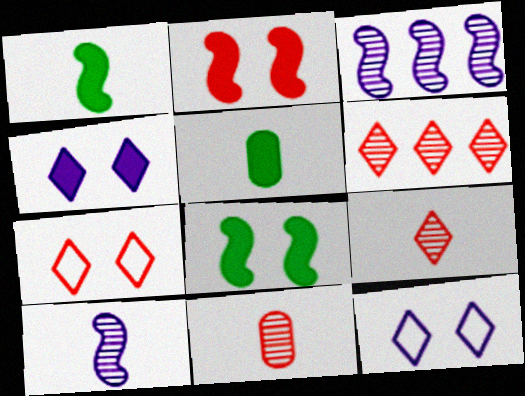[[3, 5, 7]]